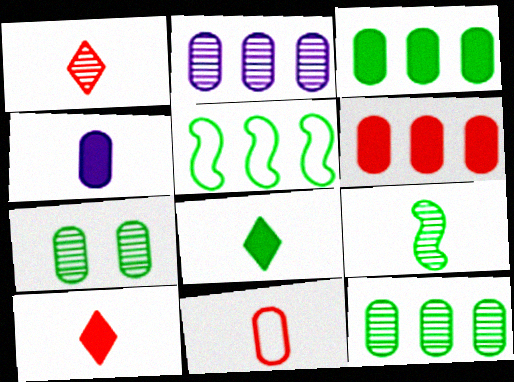[[5, 7, 8]]